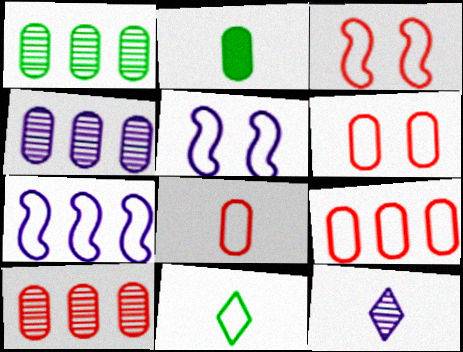[[1, 4, 10], 
[2, 4, 6], 
[5, 9, 11], 
[6, 7, 11], 
[6, 8, 9]]